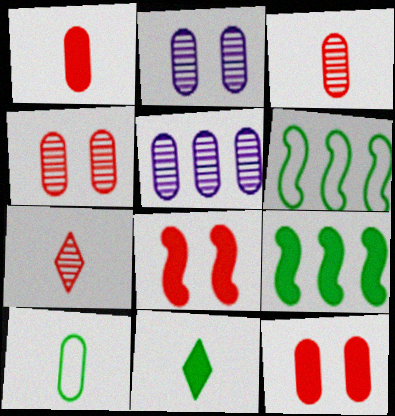[[5, 10, 12]]